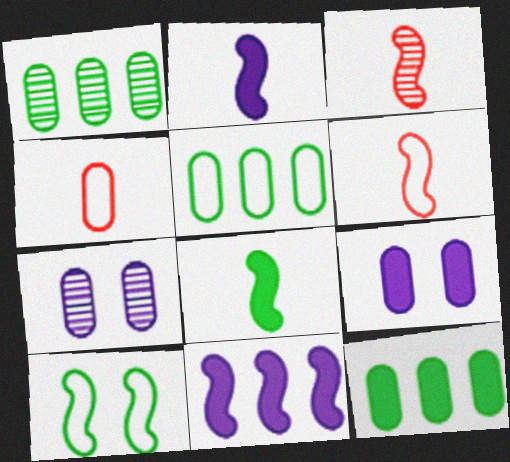[[1, 4, 9], 
[1, 5, 12], 
[3, 10, 11], 
[4, 7, 12]]